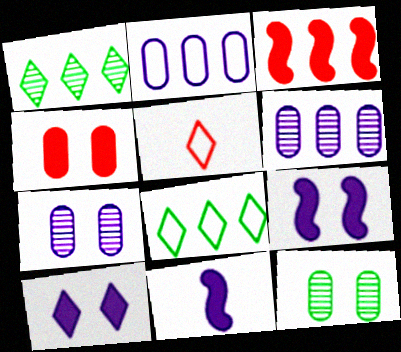[[1, 2, 3], 
[1, 5, 10], 
[3, 6, 8]]